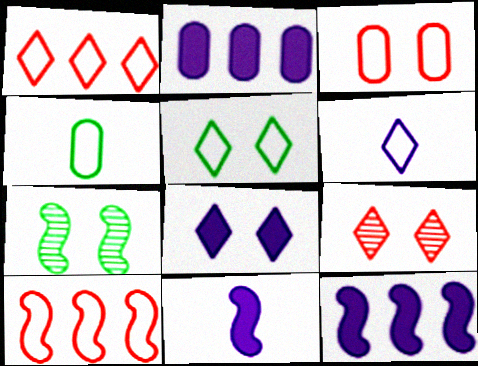[[1, 5, 6], 
[2, 8, 11], 
[3, 7, 8], 
[4, 9, 12], 
[5, 8, 9], 
[7, 10, 11]]